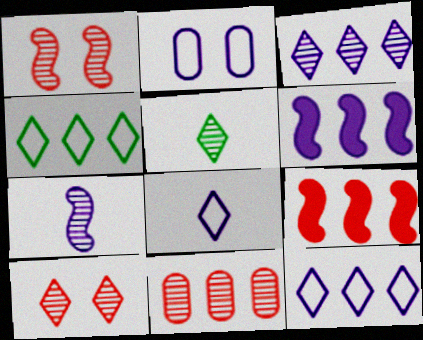[[2, 5, 9], 
[3, 5, 10], 
[4, 6, 11]]